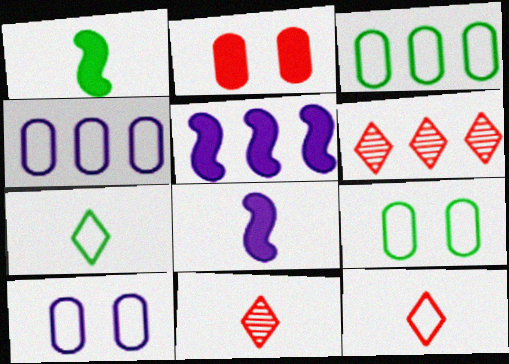[[1, 6, 10], 
[3, 5, 6], 
[5, 9, 11], 
[6, 8, 9]]